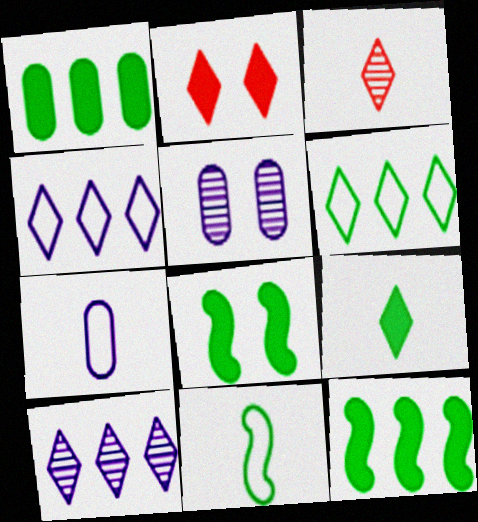[[1, 8, 9]]